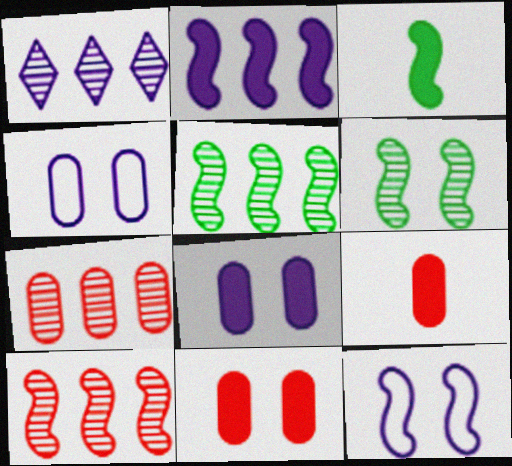[[1, 5, 7], 
[3, 10, 12]]